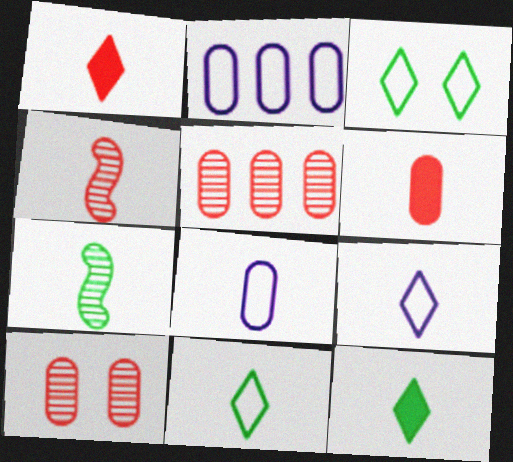[[1, 7, 8], 
[4, 8, 12], 
[6, 7, 9]]